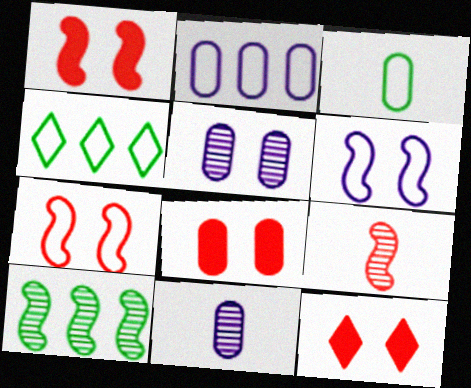[[1, 4, 11], 
[1, 8, 12]]